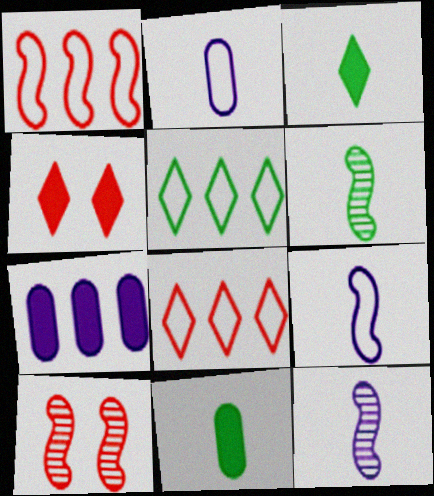[]